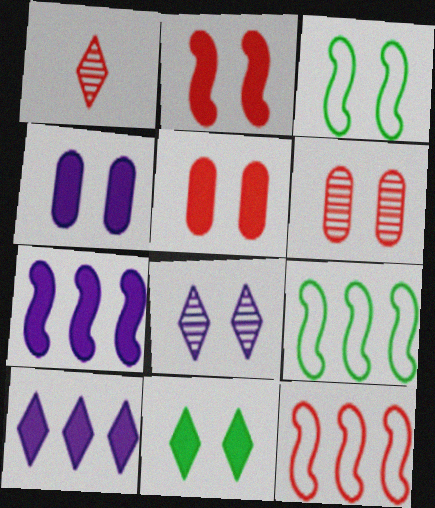[[1, 4, 9], 
[1, 5, 12], 
[2, 4, 11], 
[3, 5, 8]]